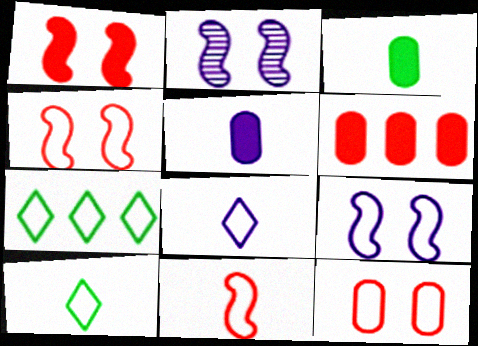[[2, 6, 10]]